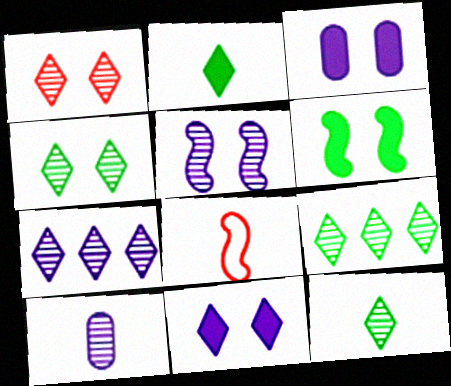[[1, 7, 12], 
[2, 8, 10], 
[3, 8, 9], 
[4, 9, 12], 
[5, 7, 10]]